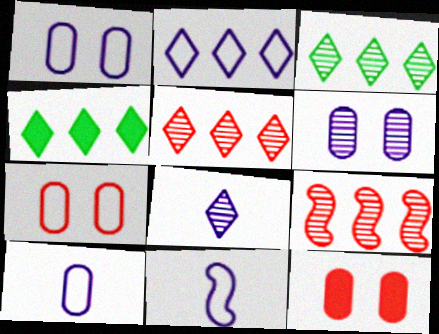[[1, 2, 11], 
[2, 4, 5], 
[3, 11, 12]]